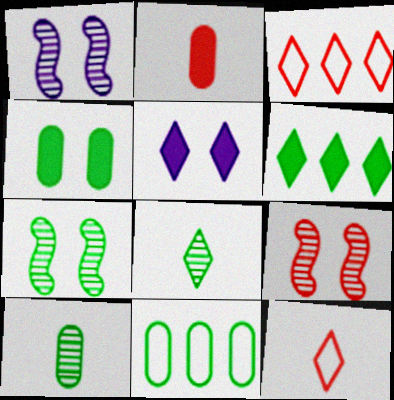[[1, 7, 9], 
[2, 3, 9], 
[3, 5, 8], 
[4, 10, 11]]